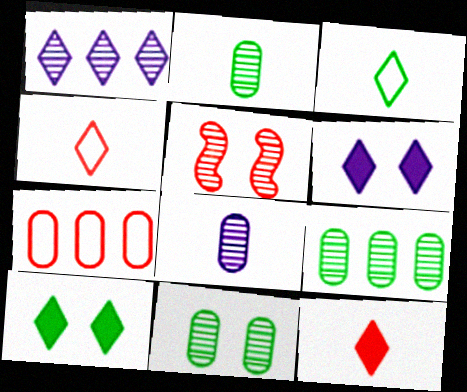[[1, 2, 5], 
[1, 4, 10], 
[2, 9, 11], 
[5, 7, 12]]